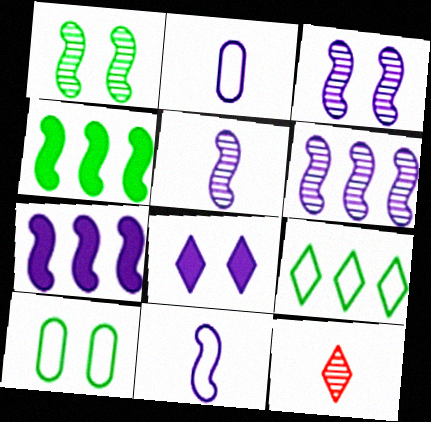[[2, 6, 8], 
[3, 5, 6], 
[3, 7, 11], 
[7, 10, 12], 
[8, 9, 12]]